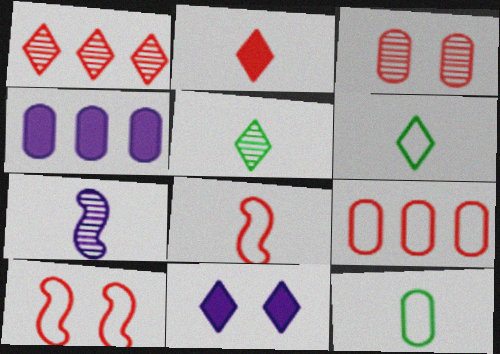[[1, 6, 11], 
[2, 7, 12], 
[3, 4, 12], 
[4, 5, 10]]